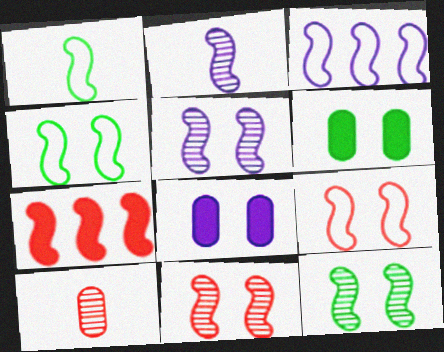[[1, 3, 9], 
[1, 5, 7], 
[2, 4, 7], 
[5, 11, 12]]